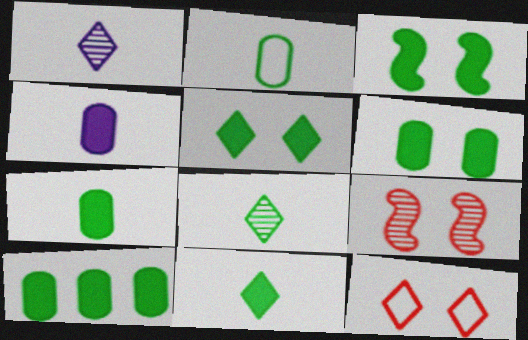[[3, 5, 6], 
[3, 10, 11], 
[6, 7, 10]]